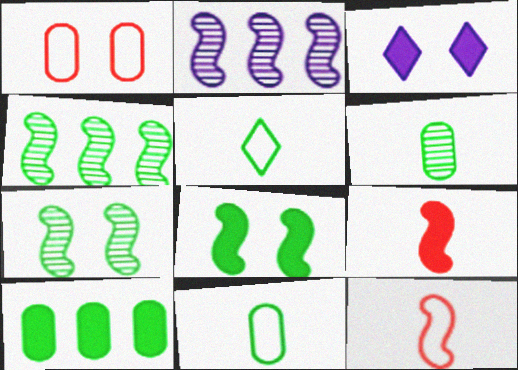[[1, 3, 7], 
[2, 8, 12], 
[3, 9, 10], 
[5, 7, 10]]